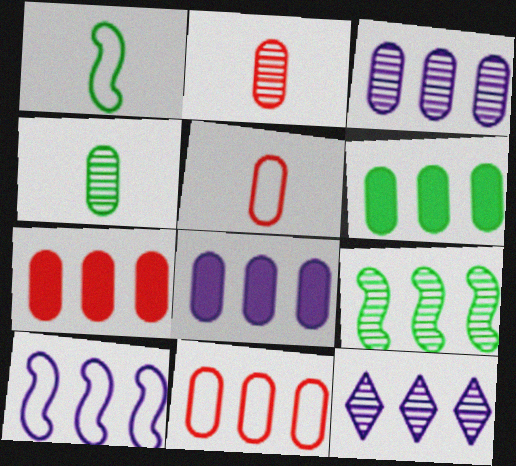[[3, 6, 11], 
[6, 7, 8], 
[8, 10, 12]]